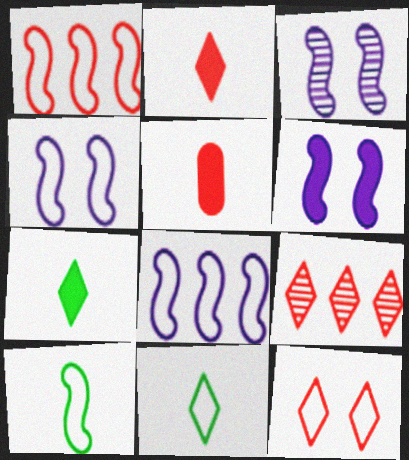[[1, 4, 10], 
[2, 9, 12], 
[3, 4, 6]]